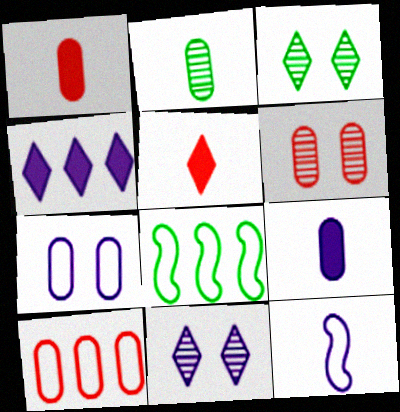[[1, 6, 10], 
[1, 8, 11], 
[2, 5, 12]]